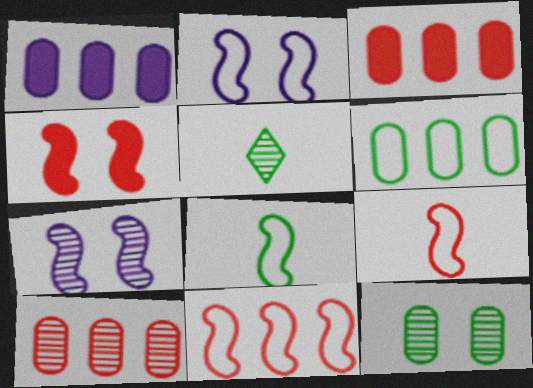[[1, 6, 10], 
[2, 3, 5], 
[2, 8, 11], 
[5, 7, 10]]